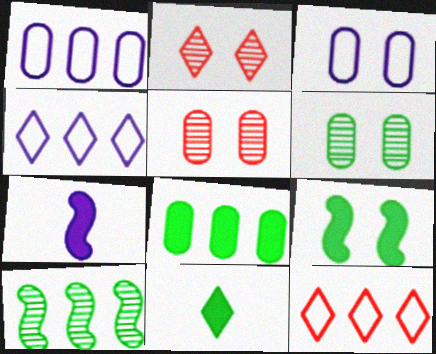[[2, 3, 9], 
[2, 4, 11], 
[6, 7, 12], 
[8, 9, 11]]